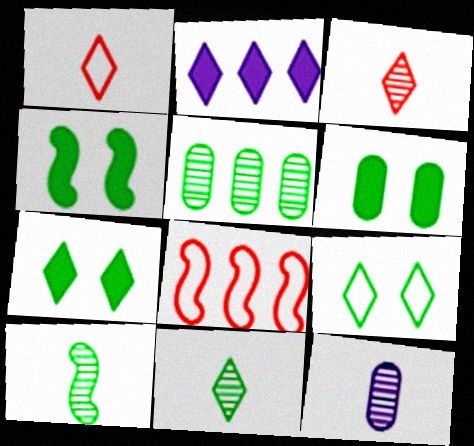[[2, 3, 9], 
[2, 5, 8], 
[3, 10, 12], 
[4, 6, 7], 
[7, 8, 12]]